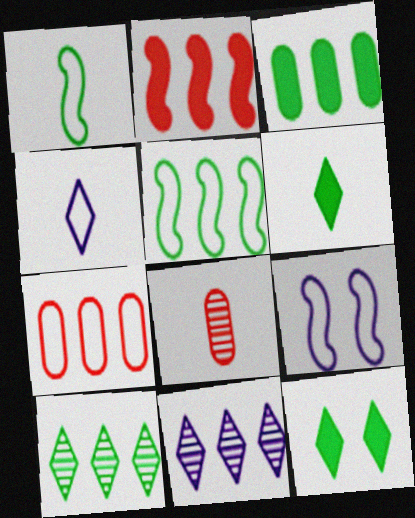[[3, 5, 10]]